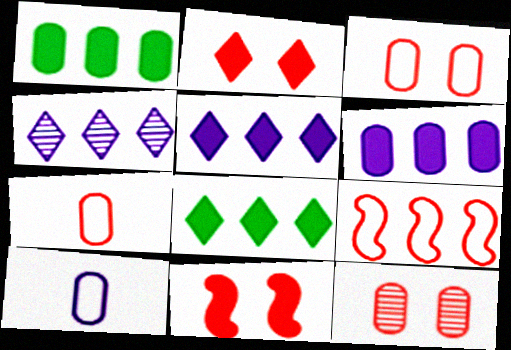[[1, 4, 9], 
[1, 10, 12]]